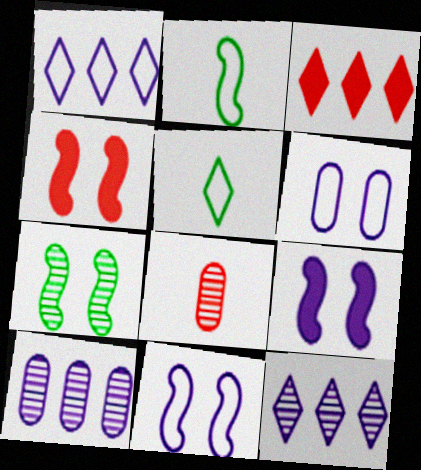[[4, 5, 10], 
[4, 7, 11], 
[7, 8, 12]]